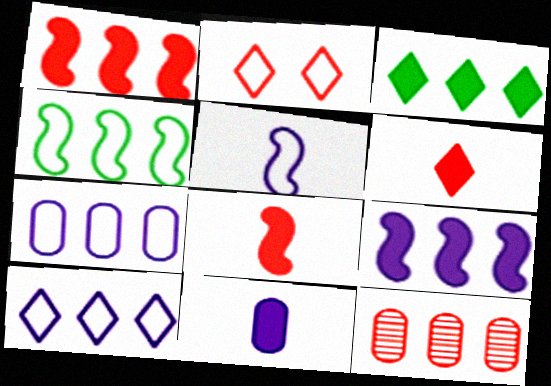[[2, 8, 12]]